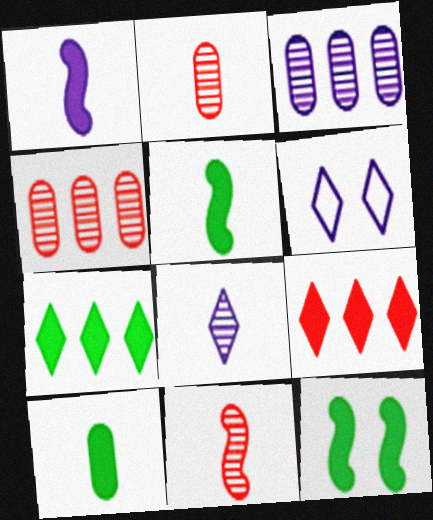[[1, 3, 6], 
[4, 5, 6], 
[7, 10, 12]]